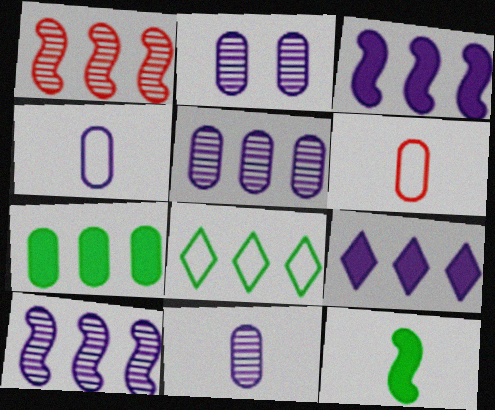[[2, 5, 11], 
[2, 6, 7]]